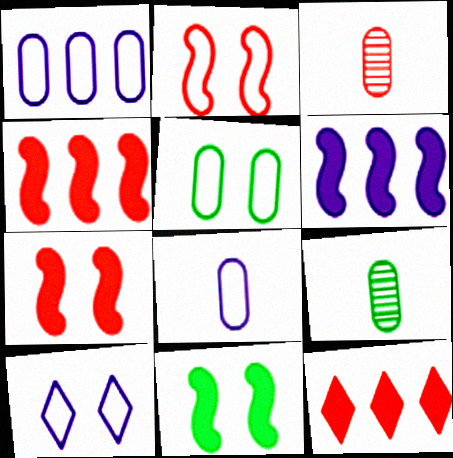[[2, 3, 12], 
[2, 5, 10], 
[4, 9, 10]]